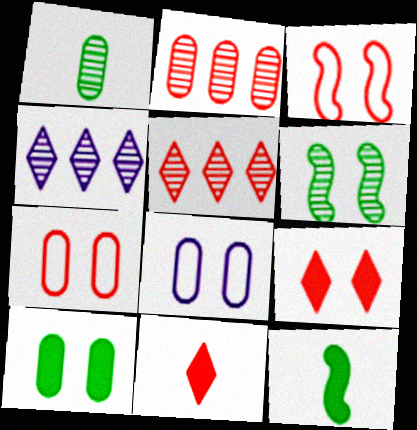[[2, 3, 11], 
[4, 7, 12], 
[5, 8, 12], 
[6, 8, 9]]